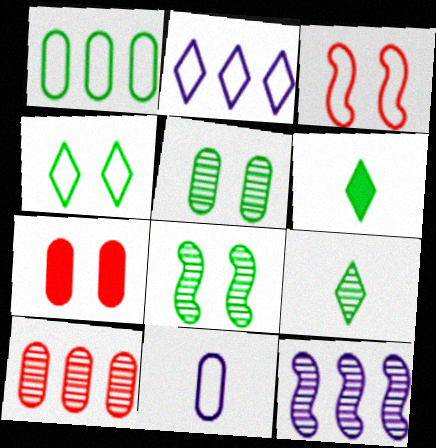[[1, 6, 8]]